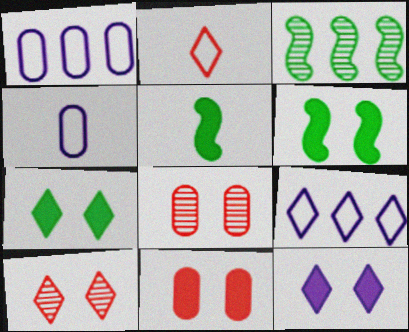[[1, 5, 10], 
[5, 8, 9], 
[6, 11, 12]]